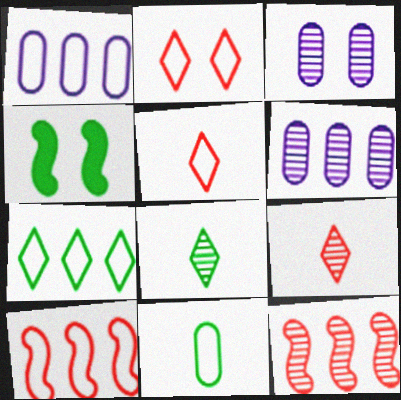[[1, 4, 9], 
[1, 7, 10], 
[2, 3, 4], 
[3, 8, 12], 
[4, 5, 6]]